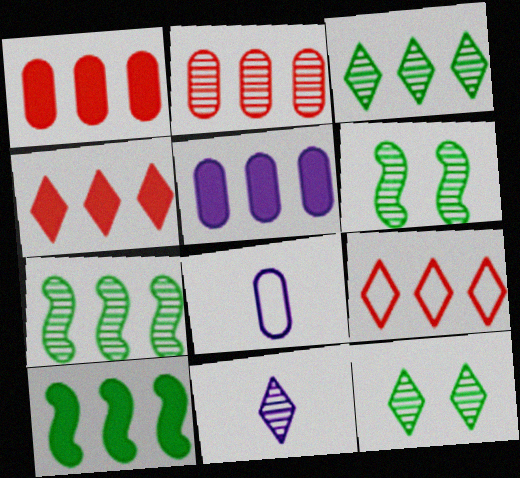[[2, 6, 11], 
[4, 5, 10], 
[4, 6, 8], 
[5, 7, 9]]